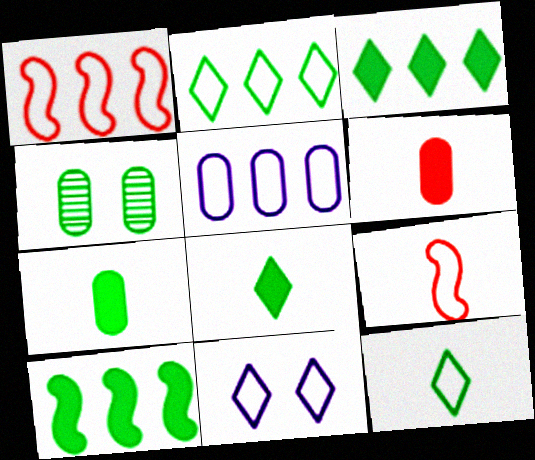[[1, 2, 5], 
[4, 5, 6], 
[4, 10, 12]]